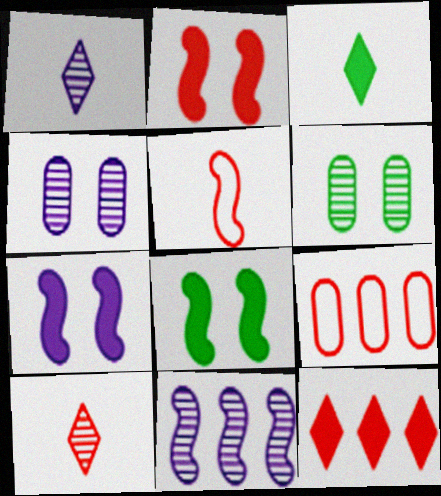[[1, 4, 11], 
[1, 8, 9], 
[2, 7, 8], 
[2, 9, 10], 
[5, 8, 11], 
[6, 10, 11]]